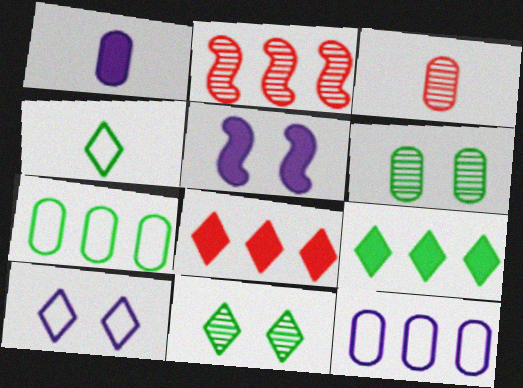[[2, 9, 12], 
[4, 9, 11]]